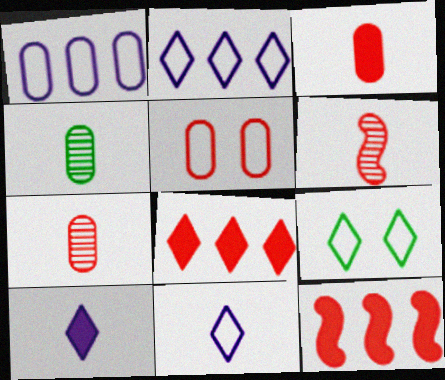[[5, 6, 8]]